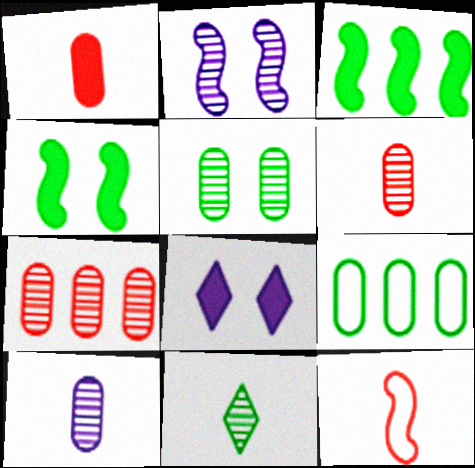[[1, 3, 8], 
[2, 3, 12], 
[2, 7, 11], 
[4, 9, 11], 
[5, 7, 10]]